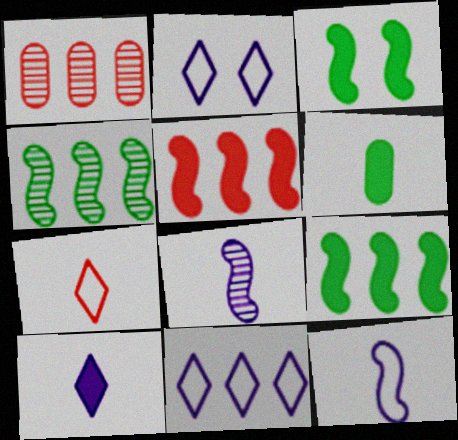[[1, 9, 11], 
[6, 7, 8]]